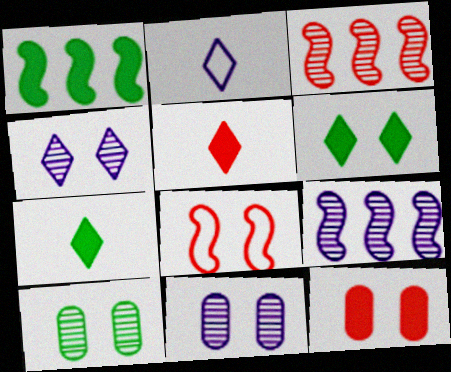[[6, 8, 11]]